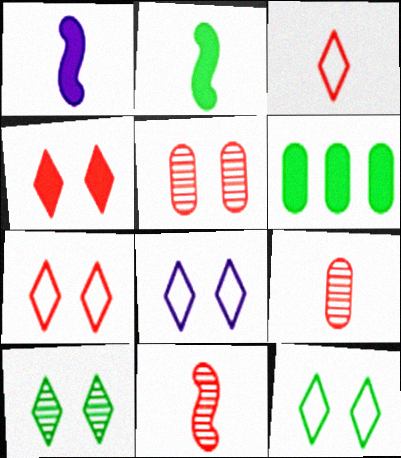[[1, 4, 6], 
[4, 8, 10], 
[6, 8, 11], 
[7, 8, 12]]